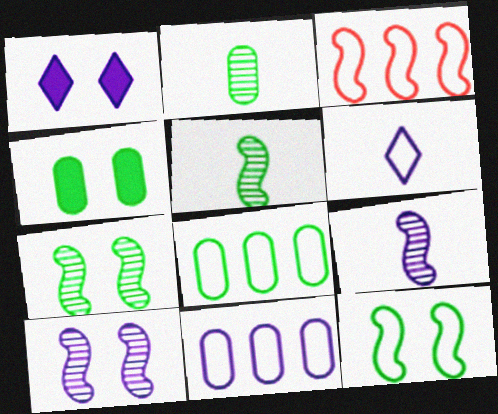[[1, 2, 3], 
[1, 9, 11], 
[2, 4, 8]]